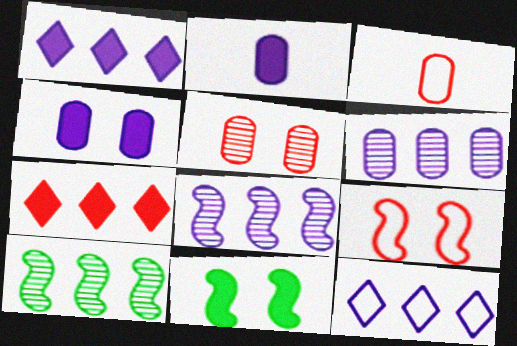[[2, 7, 11]]